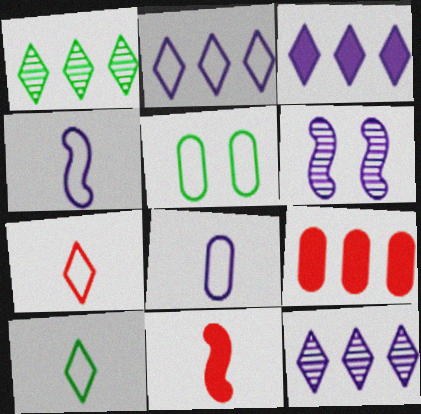[[2, 3, 12], 
[3, 6, 8], 
[5, 11, 12], 
[6, 9, 10]]